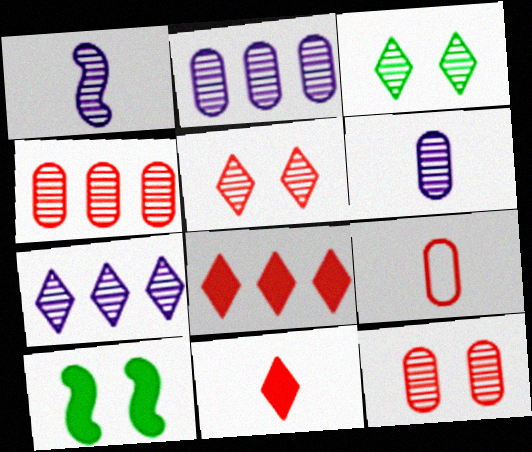[[1, 3, 4], 
[7, 9, 10]]